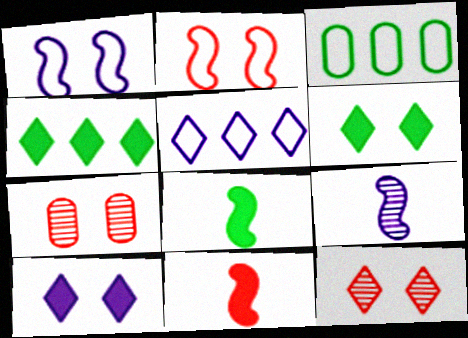[[1, 6, 7], 
[5, 7, 8]]